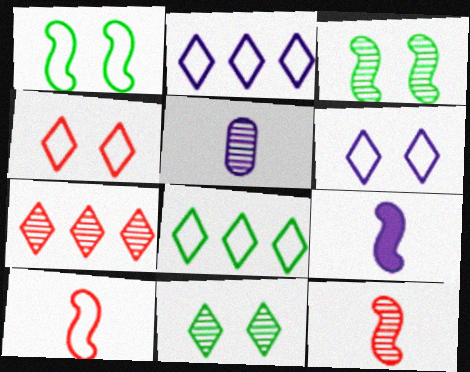[[3, 5, 7]]